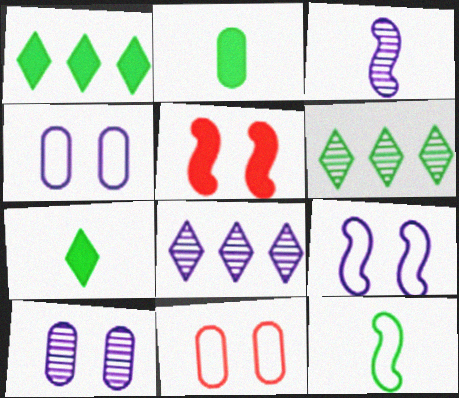[[1, 3, 11], 
[3, 8, 10]]